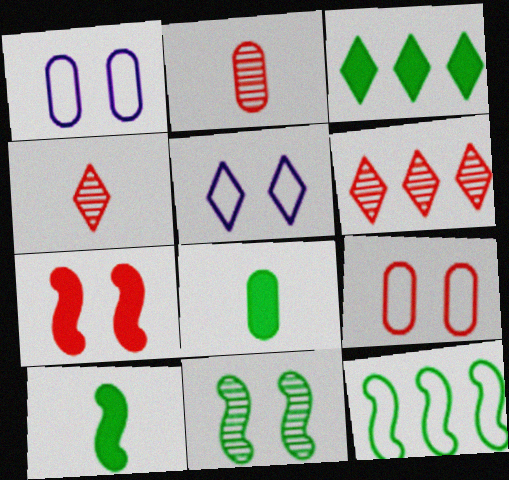[[1, 6, 10], 
[3, 4, 5], 
[10, 11, 12]]